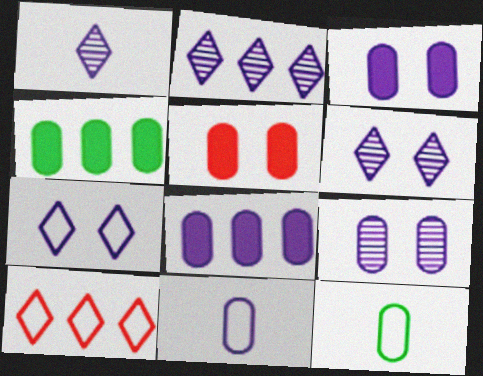[[1, 2, 6], 
[8, 9, 11]]